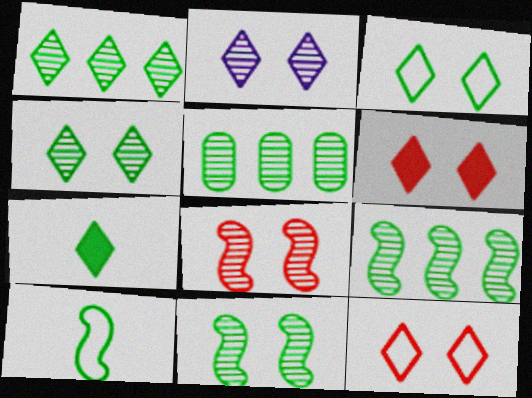[[1, 3, 7], 
[1, 5, 9], 
[2, 3, 6]]